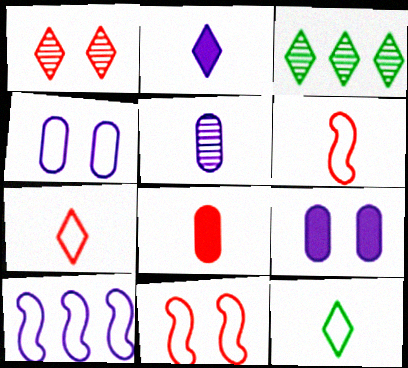[[3, 6, 9]]